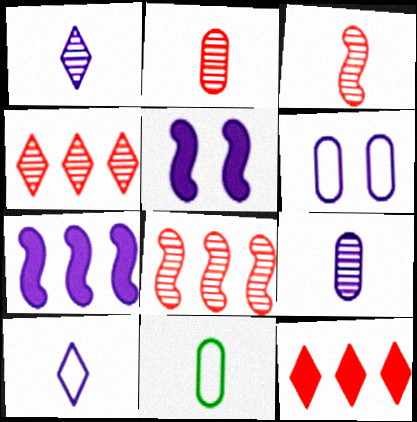[[1, 6, 7], 
[4, 5, 11]]